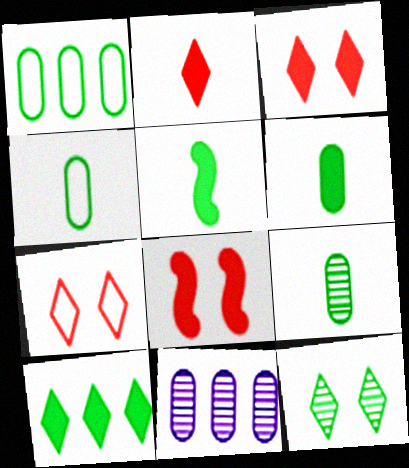[[1, 5, 12], 
[4, 6, 9], 
[5, 7, 11]]